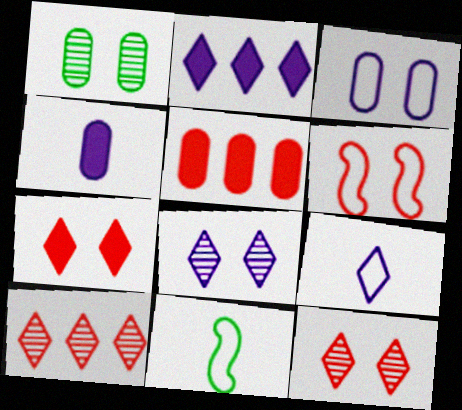[[2, 8, 9], 
[5, 8, 11]]